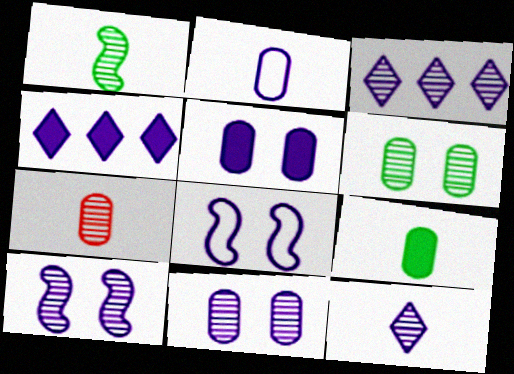[[1, 7, 12], 
[2, 4, 10], 
[2, 7, 9]]